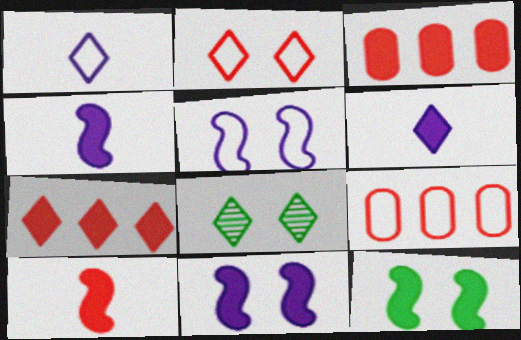[[1, 7, 8], 
[3, 6, 12], 
[4, 8, 9]]